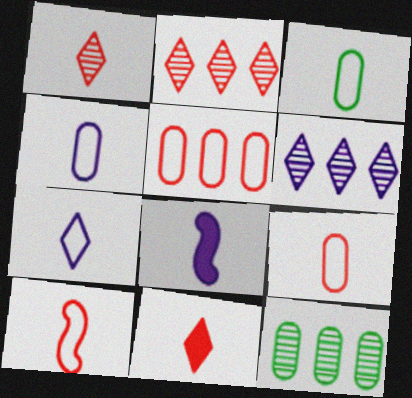[[1, 3, 8], 
[3, 4, 9], 
[3, 7, 10]]